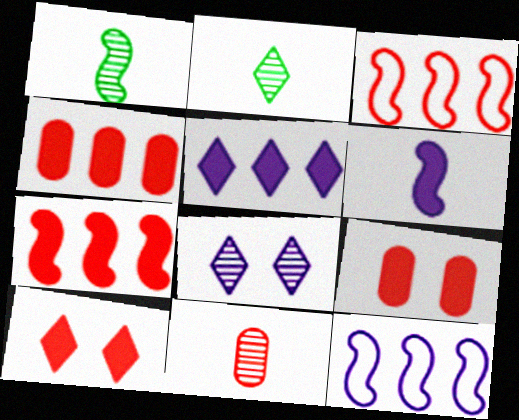[[2, 9, 12], 
[3, 10, 11]]